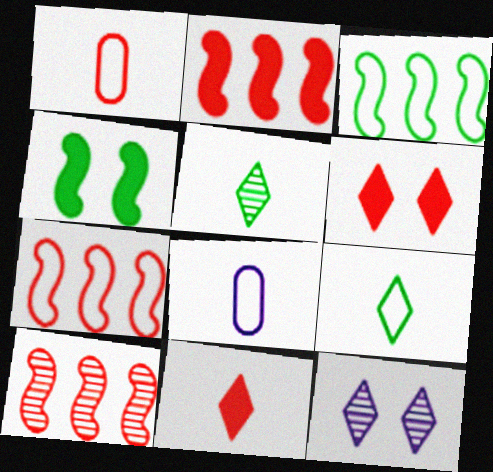[[1, 6, 10], 
[2, 7, 10]]